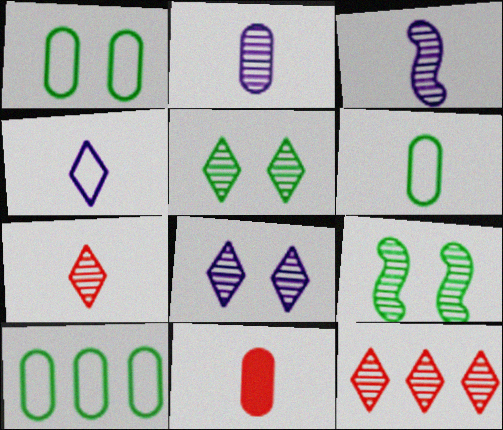[[1, 6, 10], 
[2, 6, 11], 
[2, 9, 12]]